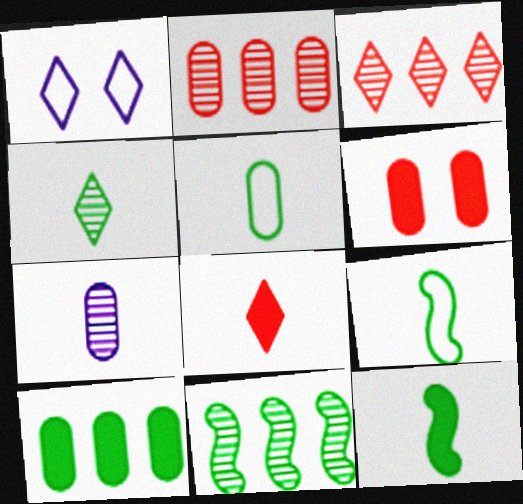[[1, 2, 12], 
[4, 5, 12], 
[7, 8, 9]]